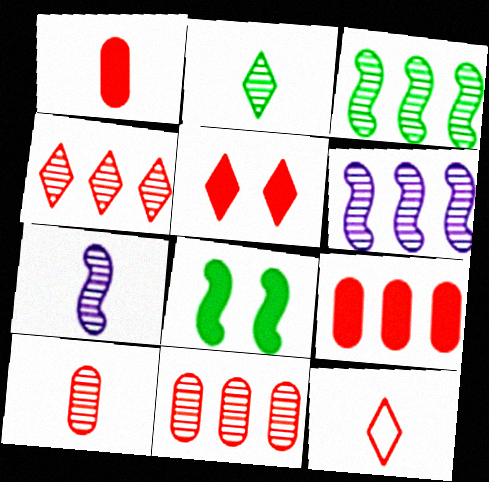[[2, 7, 10], 
[4, 5, 12]]